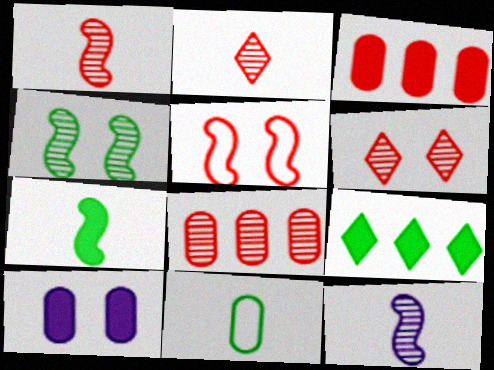[[1, 6, 8], 
[2, 3, 5], 
[4, 9, 11], 
[8, 10, 11]]